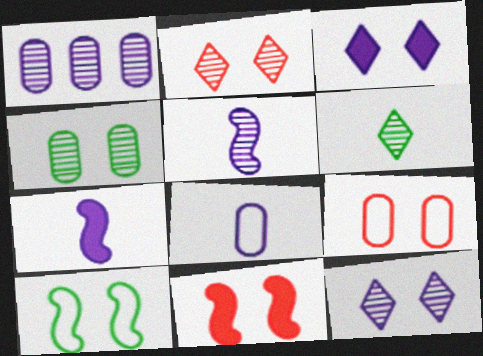[[1, 5, 12], 
[2, 9, 11]]